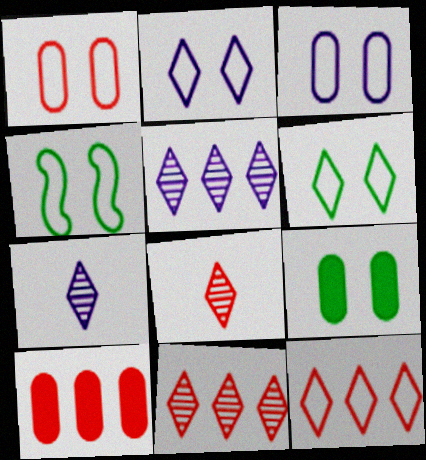[[1, 2, 4], 
[4, 7, 10]]